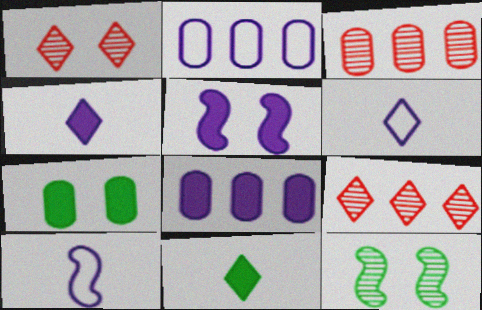[[4, 5, 8], 
[7, 9, 10]]